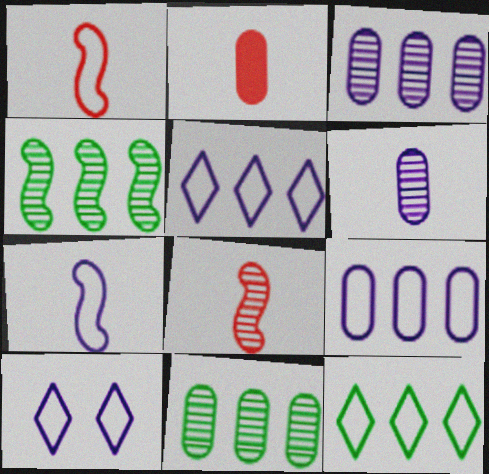[[2, 4, 10], 
[7, 9, 10]]